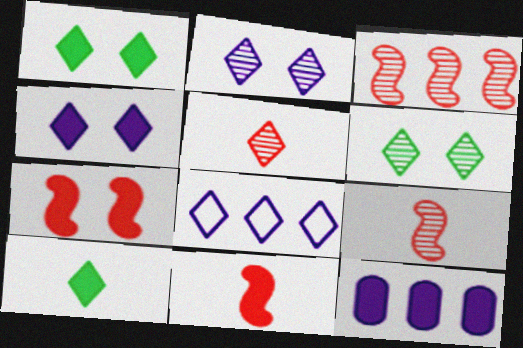[[1, 5, 8], 
[1, 11, 12], 
[7, 10, 12]]